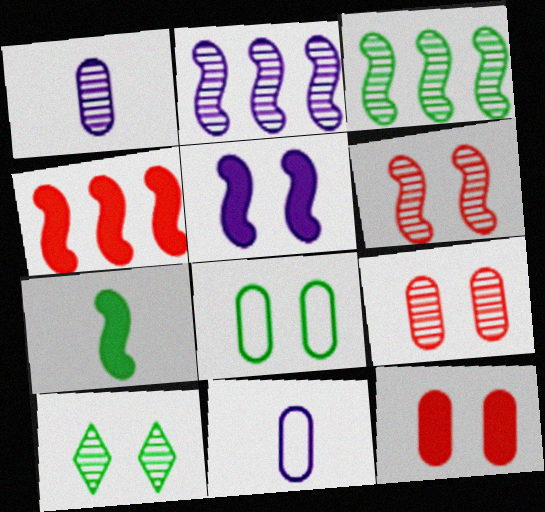[[4, 5, 7], 
[4, 10, 11]]